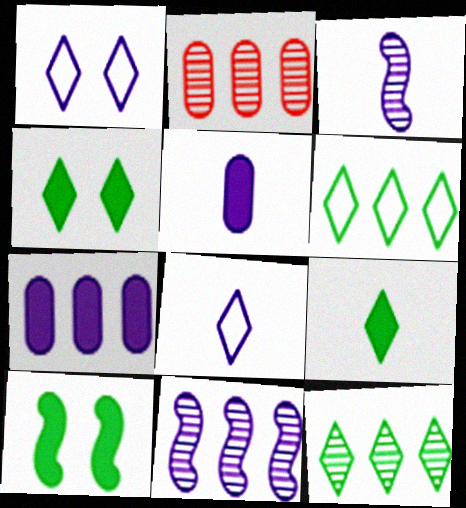[[1, 3, 7], 
[1, 5, 11], 
[2, 8, 10], 
[2, 11, 12], 
[3, 5, 8]]